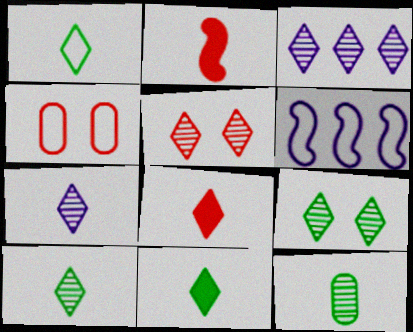[[1, 4, 6], 
[1, 7, 8], 
[1, 10, 11], 
[3, 5, 10]]